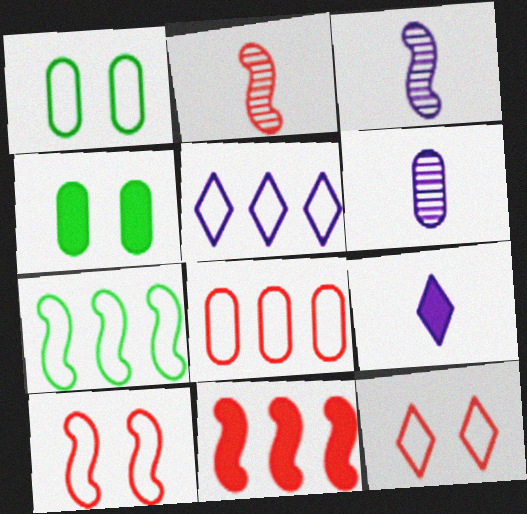[[2, 4, 5], 
[2, 10, 11], 
[4, 6, 8], 
[4, 9, 11], 
[5, 7, 8]]